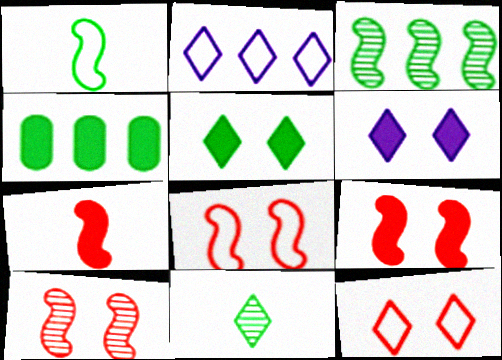[[4, 6, 7], 
[8, 9, 10]]